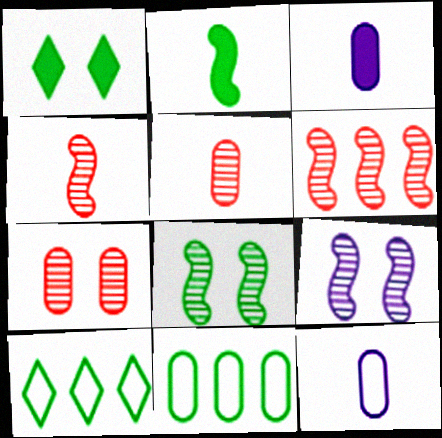[[1, 6, 12], 
[3, 7, 11]]